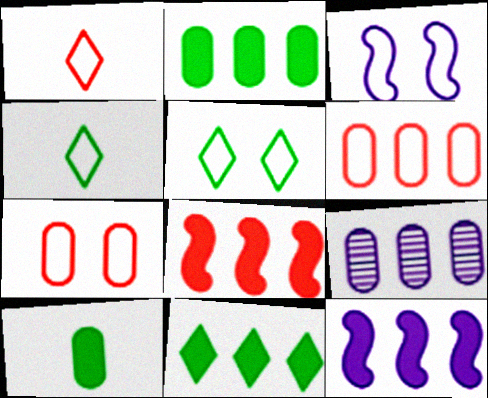[[2, 6, 9], 
[3, 4, 6], 
[3, 5, 7], 
[7, 9, 10]]